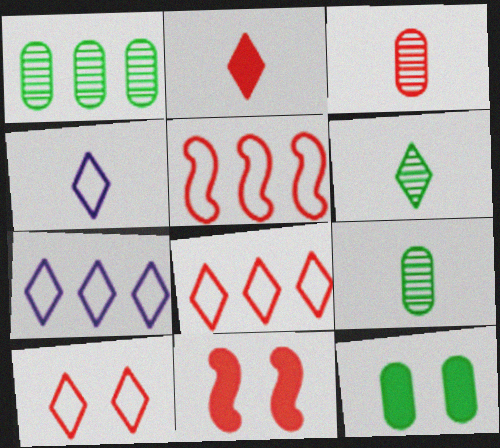[[1, 4, 11], 
[2, 4, 6], 
[3, 8, 11], 
[7, 9, 11]]